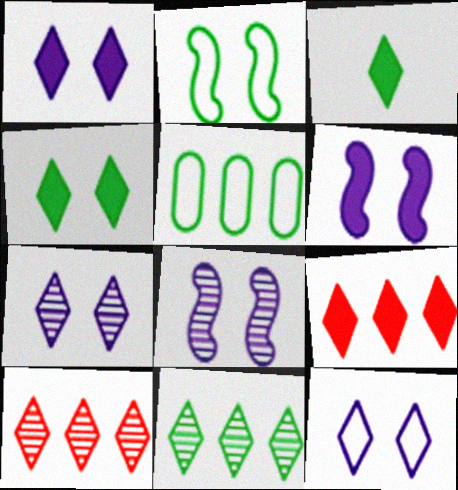[[1, 3, 9], 
[1, 7, 12], 
[3, 10, 12]]